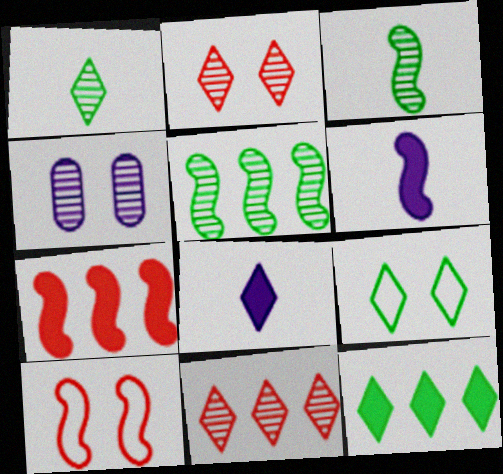[[1, 9, 12], 
[3, 4, 11], 
[5, 6, 10], 
[8, 9, 11]]